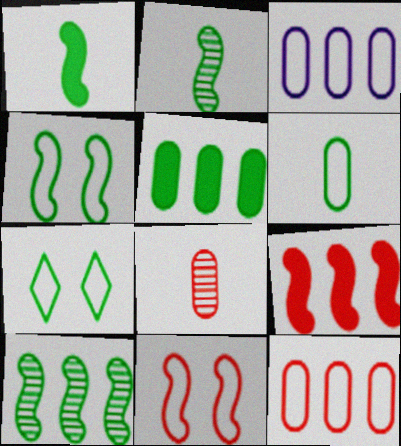[[1, 4, 10], 
[2, 5, 7]]